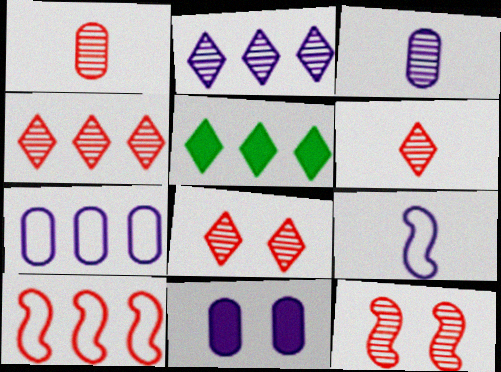[[1, 4, 12], 
[2, 9, 11], 
[3, 7, 11], 
[4, 6, 8]]